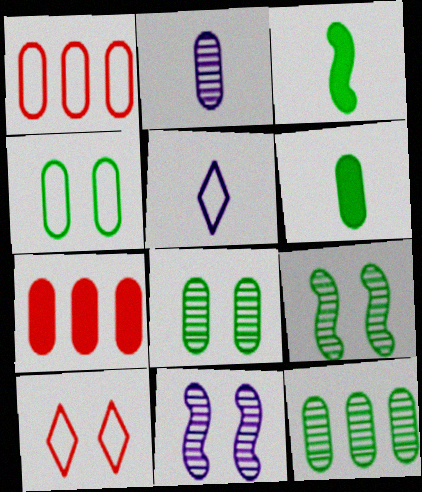[[2, 4, 7], 
[4, 6, 12], 
[5, 7, 9]]